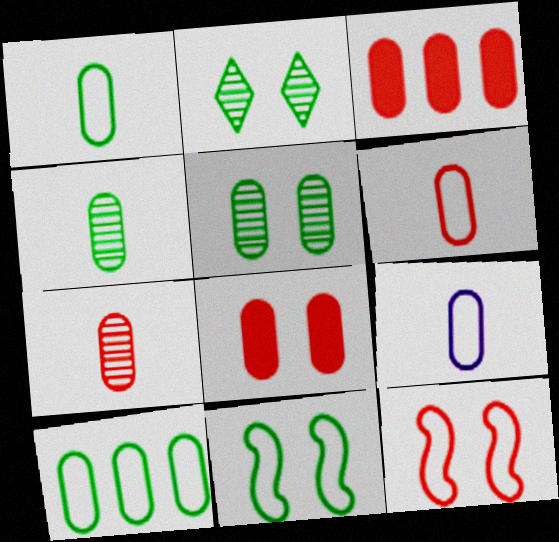[[1, 6, 9], 
[3, 5, 9]]